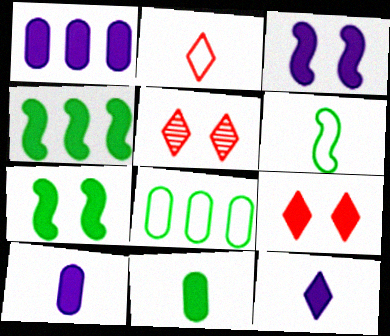[[1, 3, 12], 
[1, 5, 6], 
[4, 9, 10]]